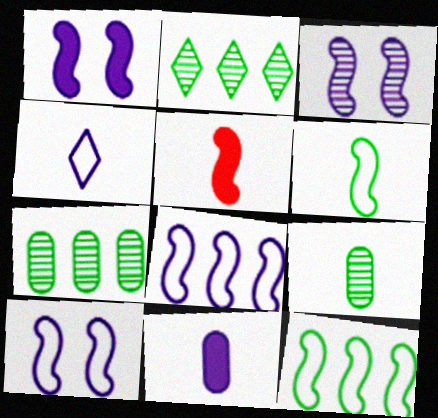[[1, 3, 10], 
[3, 5, 12], 
[4, 5, 9]]